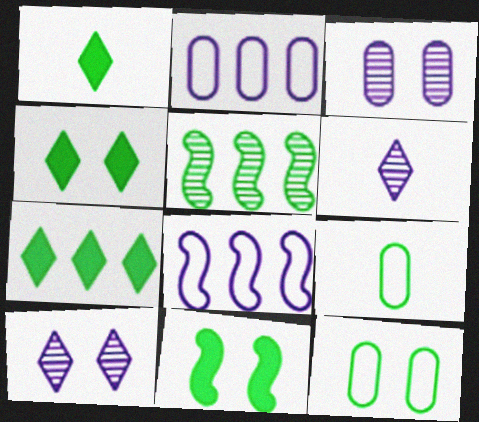[[1, 4, 7], 
[1, 5, 12], 
[4, 5, 9]]